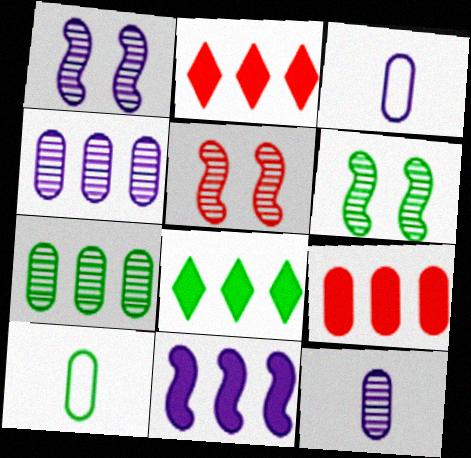[[1, 2, 10], 
[1, 5, 6], 
[2, 3, 6], 
[3, 5, 8], 
[6, 8, 10], 
[8, 9, 11]]